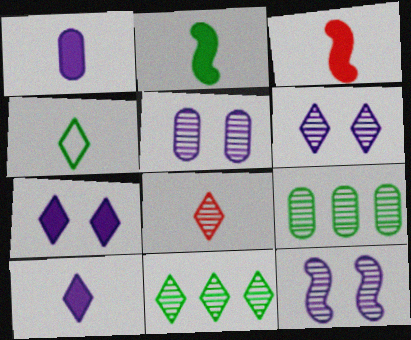[[4, 8, 10], 
[5, 6, 12], 
[6, 8, 11], 
[8, 9, 12]]